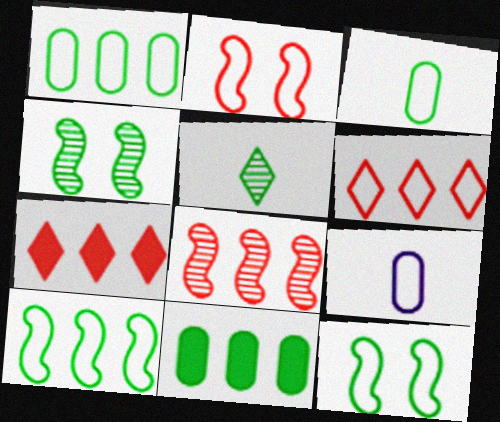[[4, 7, 9], 
[5, 11, 12], 
[6, 9, 12]]